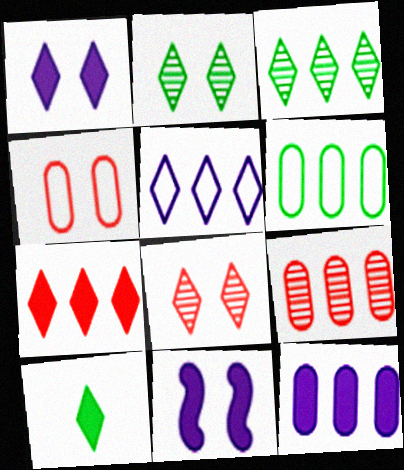[[1, 7, 10], 
[2, 4, 11], 
[3, 5, 7], 
[5, 8, 10], 
[6, 9, 12]]